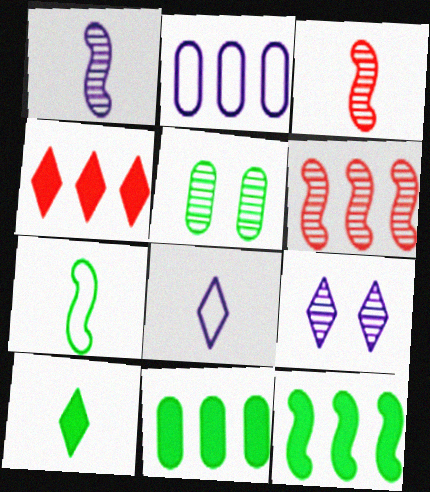[]